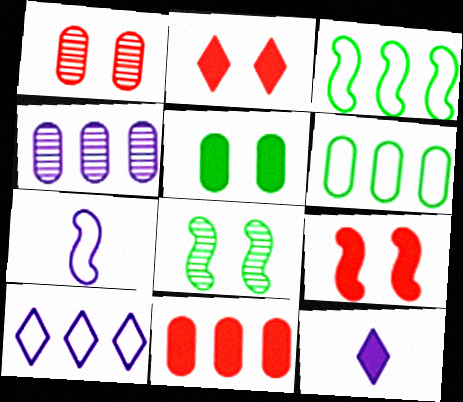[[1, 3, 12], 
[4, 6, 11]]